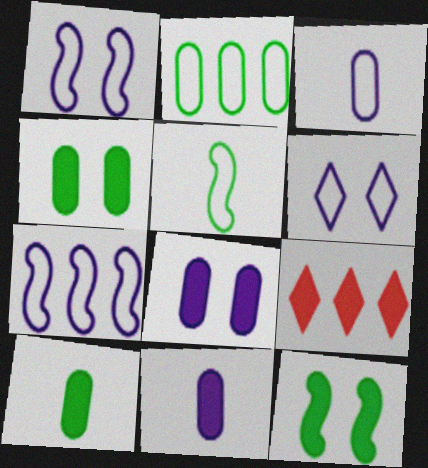[[3, 6, 7], 
[9, 11, 12]]